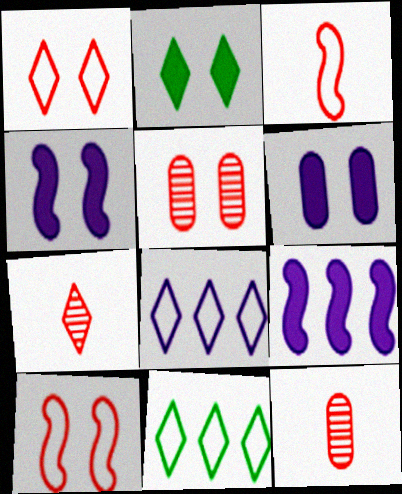[[2, 7, 8], 
[4, 11, 12]]